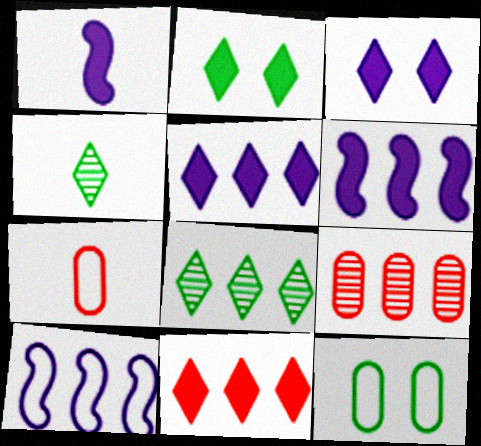[[1, 4, 7]]